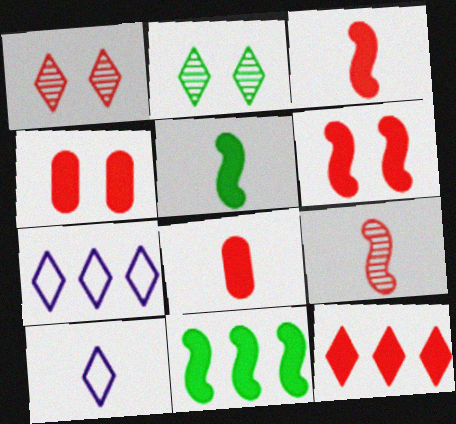[[2, 10, 12], 
[3, 4, 12], 
[6, 8, 12]]